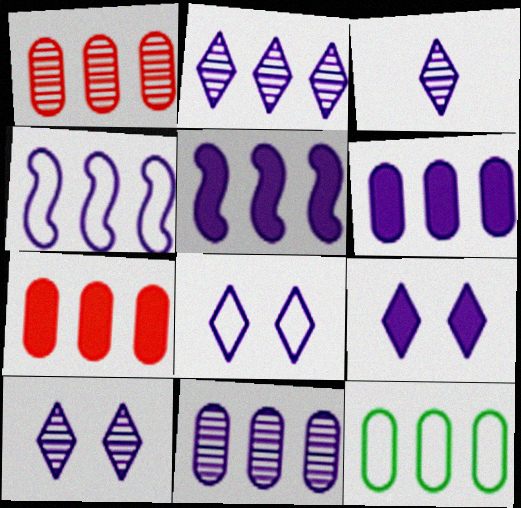[[1, 6, 12], 
[2, 3, 10], 
[2, 4, 6], 
[7, 11, 12], 
[8, 9, 10]]